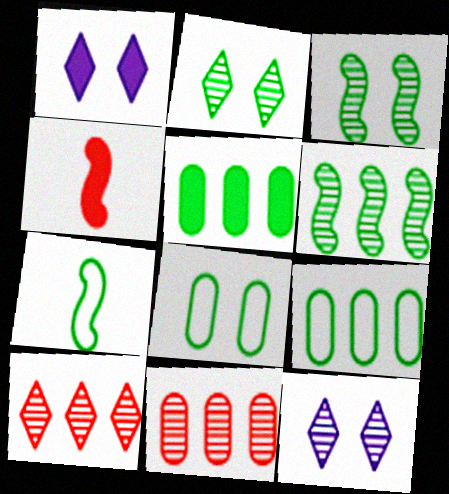[[1, 4, 5], 
[1, 7, 11], 
[2, 5, 7], 
[4, 9, 12]]